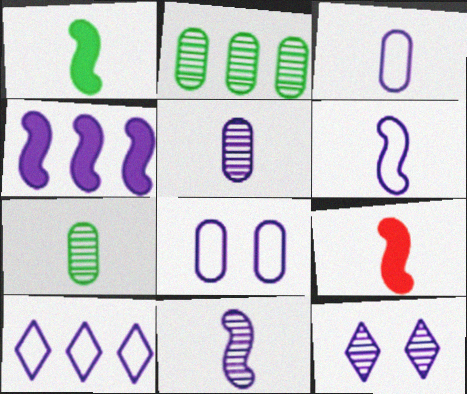[[3, 4, 12], 
[6, 8, 10]]